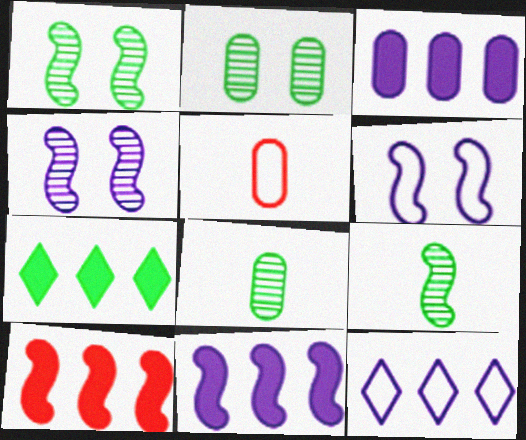[[2, 3, 5], 
[3, 7, 10], 
[4, 5, 7], 
[6, 9, 10]]